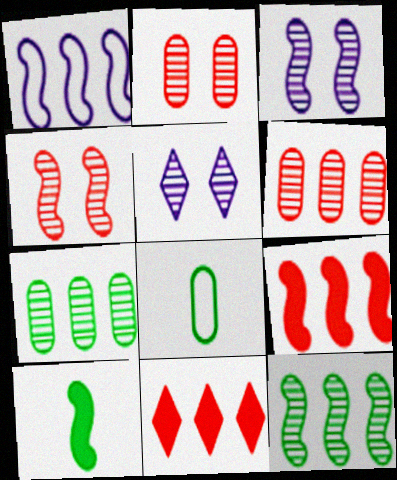[[1, 4, 10], 
[1, 7, 11], 
[1, 9, 12], 
[3, 8, 11], 
[5, 8, 9]]